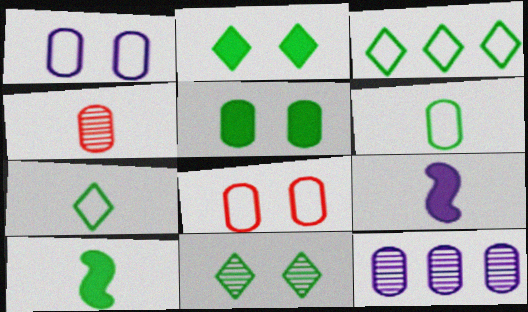[[4, 7, 9]]